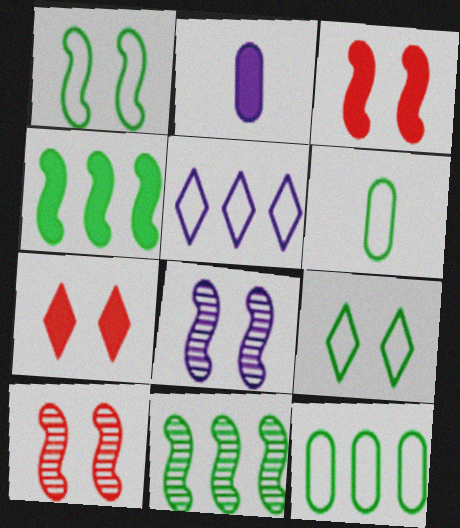[[1, 3, 8], 
[2, 4, 7], 
[2, 5, 8]]